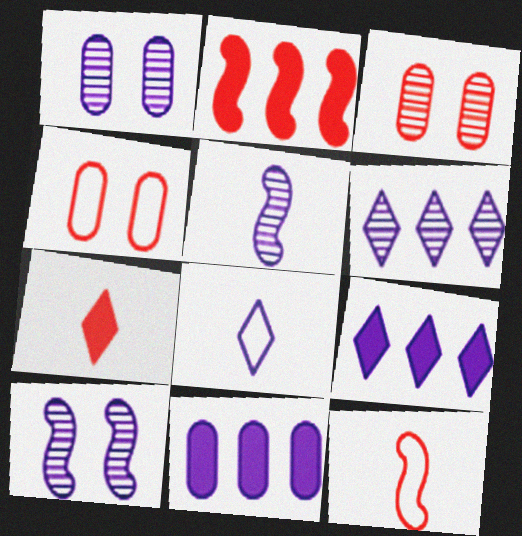[[1, 5, 6], 
[8, 10, 11]]